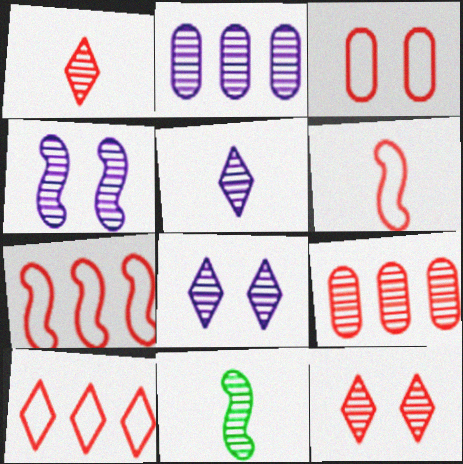[[2, 4, 5], 
[2, 11, 12], 
[3, 6, 10], 
[8, 9, 11]]